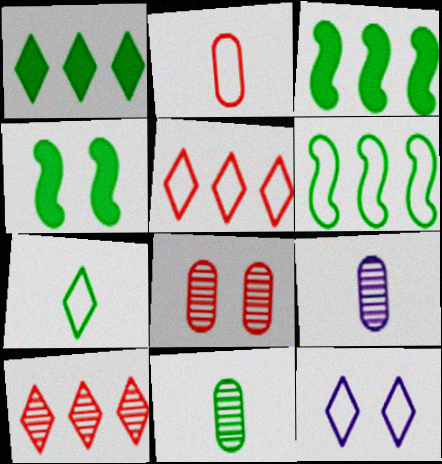[[2, 6, 12], 
[4, 5, 9], 
[4, 8, 12], 
[5, 7, 12]]